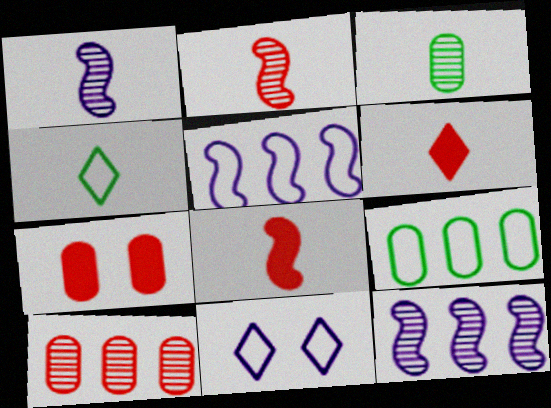[[4, 7, 12]]